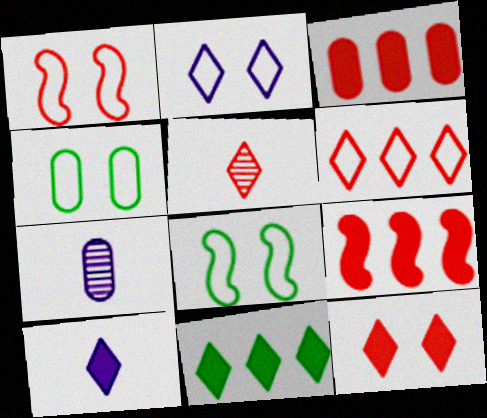[[1, 2, 4], 
[1, 3, 5], 
[1, 7, 11], 
[2, 5, 11], 
[3, 4, 7], 
[5, 6, 12], 
[10, 11, 12]]